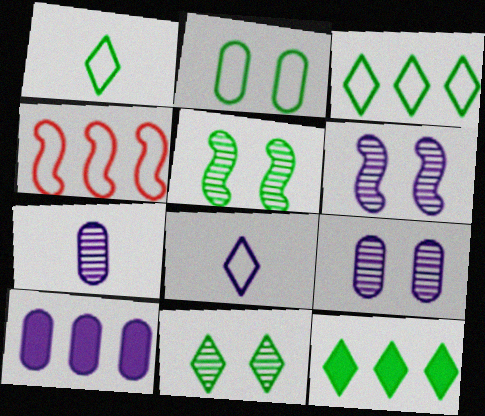[[1, 11, 12], 
[2, 4, 8], 
[6, 8, 10]]